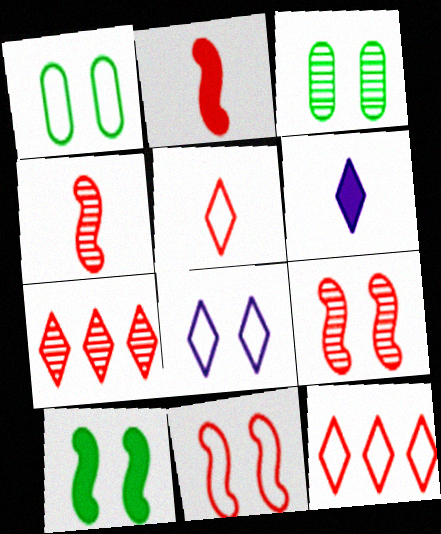[[1, 8, 11]]